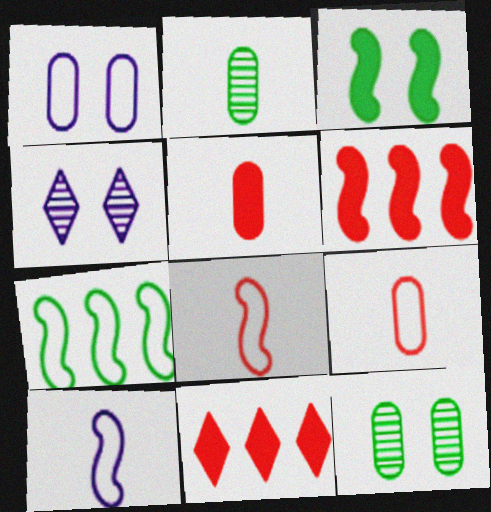[[4, 5, 7], 
[10, 11, 12]]